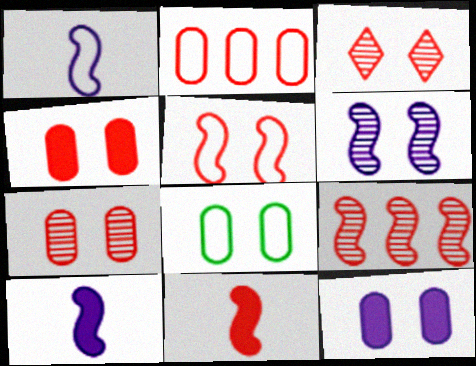[[2, 3, 11], 
[3, 4, 5], 
[5, 9, 11], 
[7, 8, 12]]